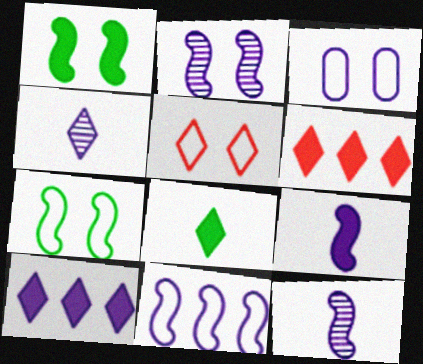[[2, 9, 11], 
[3, 5, 7], 
[3, 10, 12]]